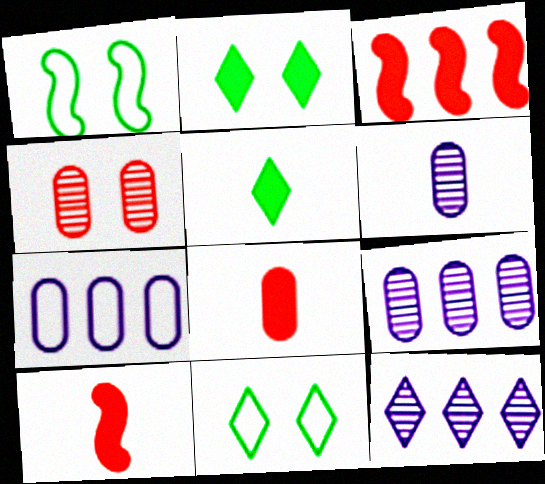[[1, 8, 12], 
[3, 6, 11], 
[9, 10, 11]]